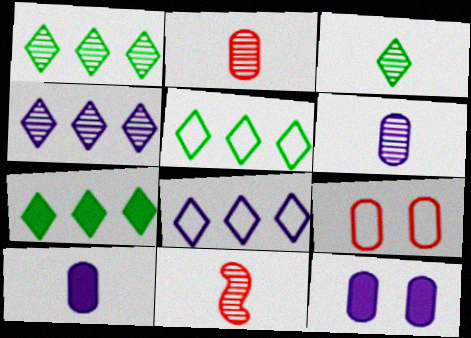[[1, 5, 7], 
[3, 6, 11], 
[5, 11, 12]]